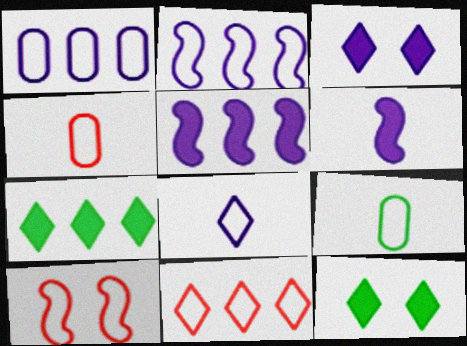[[4, 10, 11]]